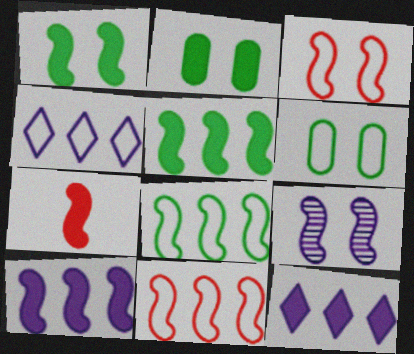[[1, 3, 9], 
[1, 7, 10], 
[2, 7, 12], 
[7, 8, 9]]